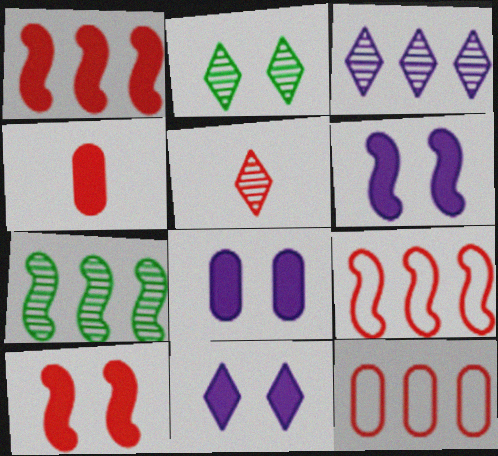[[2, 3, 5], 
[5, 10, 12], 
[6, 8, 11]]